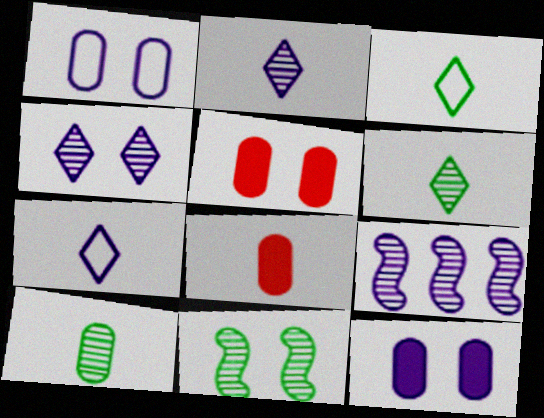[[3, 5, 9], 
[7, 9, 12]]